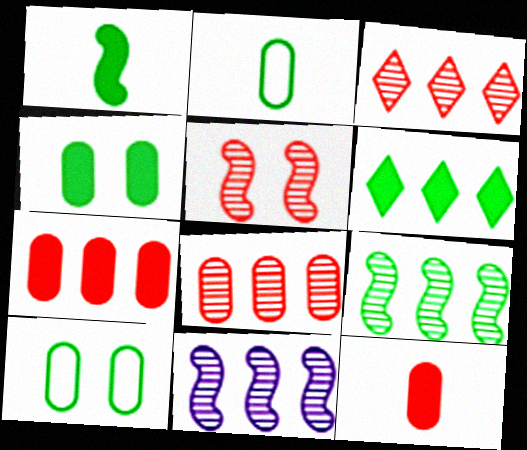[[1, 4, 6]]